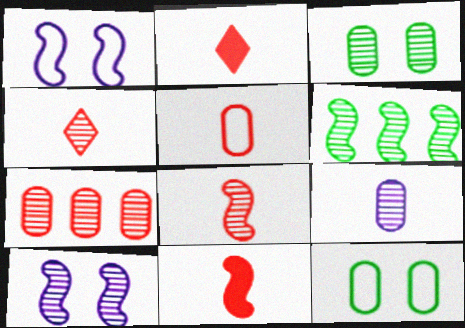[[1, 6, 11], 
[2, 5, 8], 
[3, 7, 9], 
[4, 5, 11], 
[6, 8, 10]]